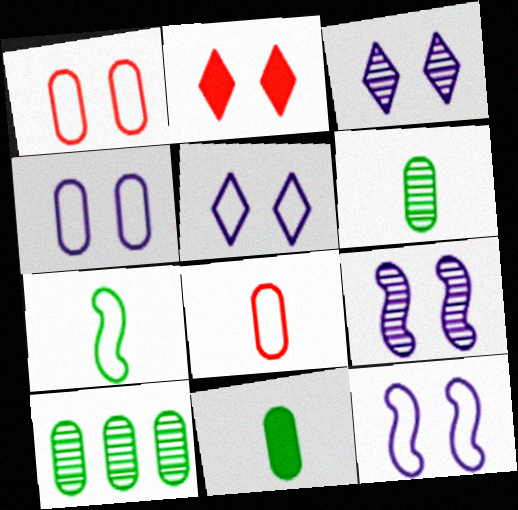[[4, 5, 12]]